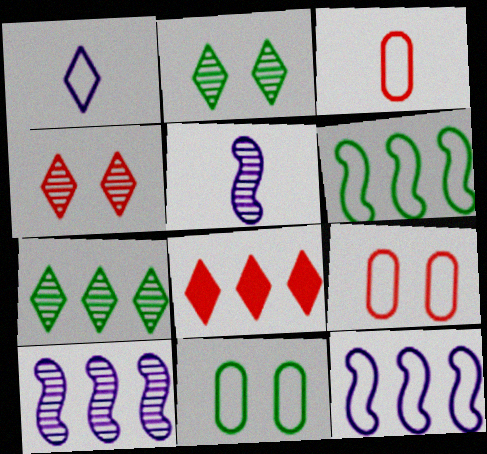[[1, 2, 8], 
[1, 6, 9], 
[5, 8, 11]]